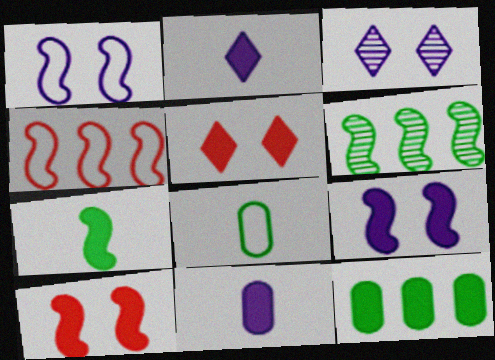[[2, 10, 12]]